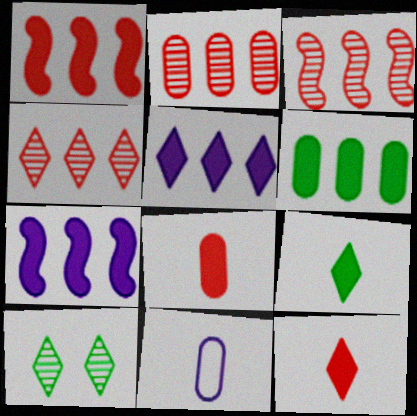[[1, 5, 6], 
[1, 10, 11], 
[2, 3, 4]]